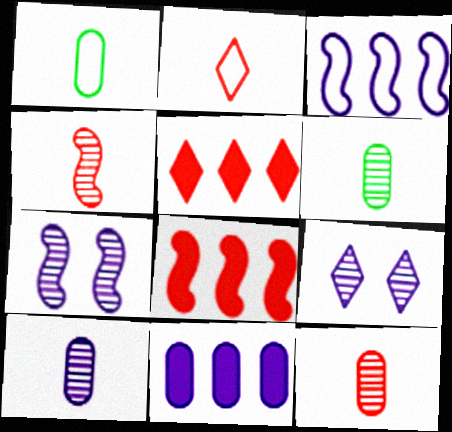[[1, 5, 7], 
[1, 8, 9], 
[6, 10, 12]]